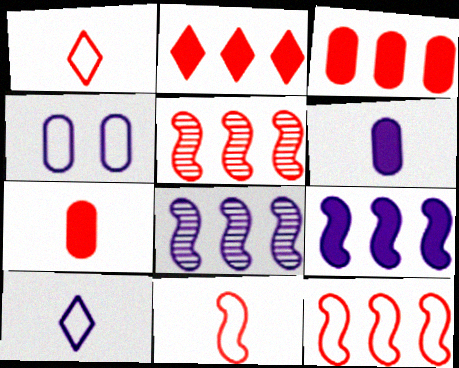[]